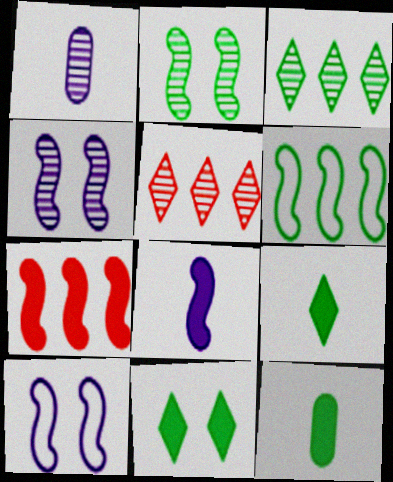[[1, 2, 5], 
[5, 10, 12]]